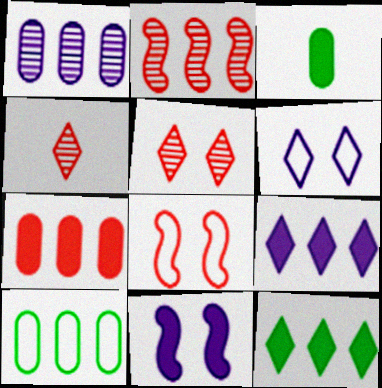[[1, 7, 10], 
[2, 3, 6], 
[2, 9, 10], 
[4, 6, 12], 
[4, 7, 8], 
[4, 10, 11]]